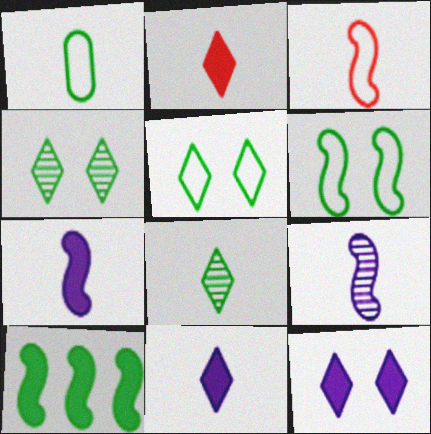[[1, 2, 9], 
[1, 4, 10]]